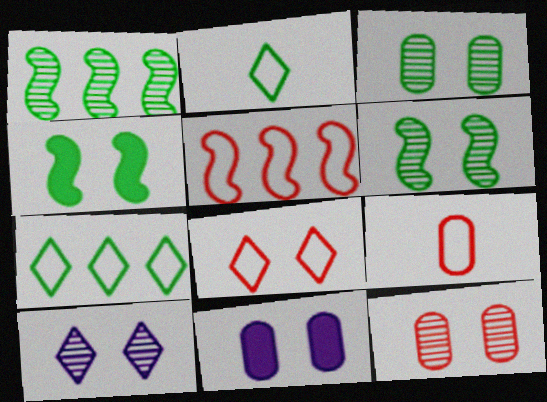[[5, 8, 9], 
[6, 8, 11], 
[6, 10, 12]]